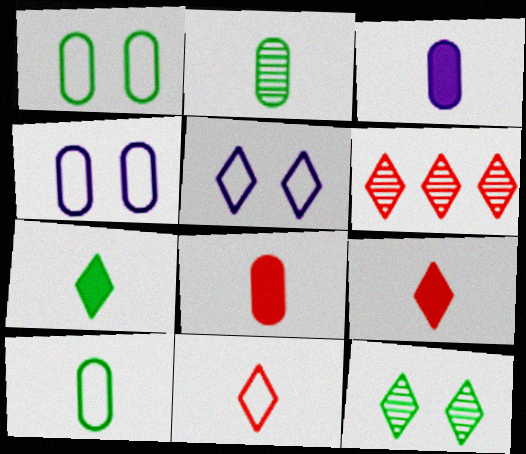[[5, 6, 7]]